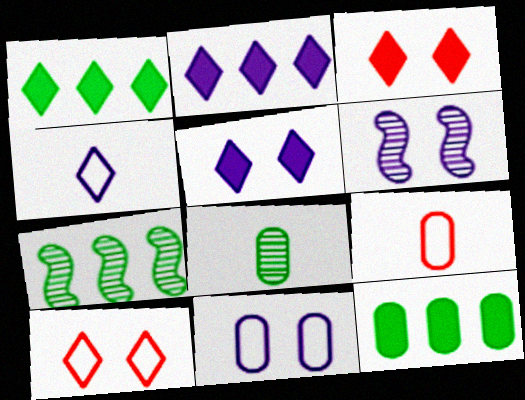[[1, 6, 9], 
[5, 6, 11], 
[5, 7, 9]]